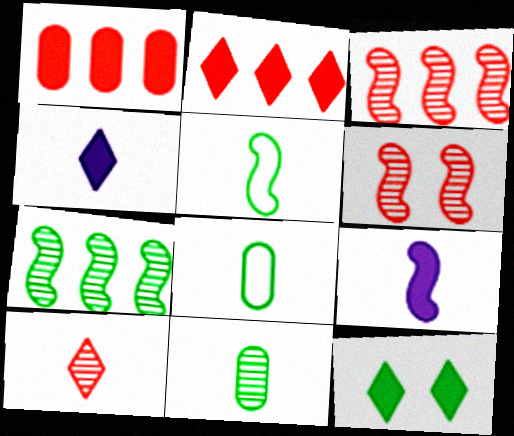[[1, 9, 12], 
[2, 4, 12], 
[7, 8, 12], 
[8, 9, 10]]